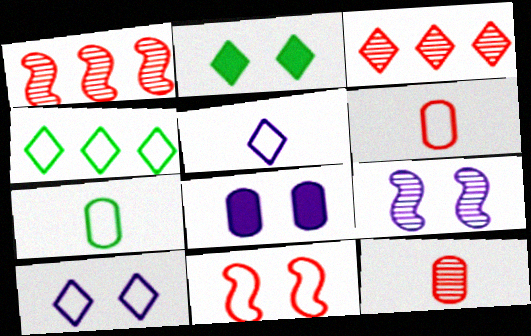[[2, 3, 5], 
[8, 9, 10]]